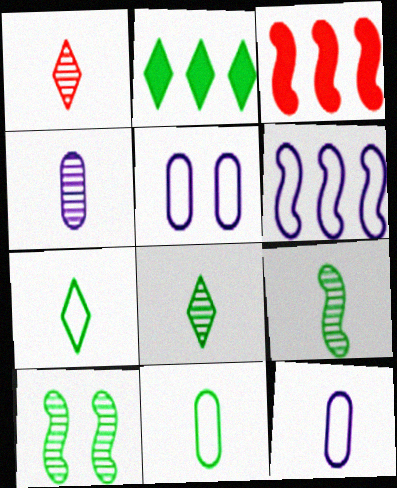[[1, 4, 9], 
[2, 10, 11], 
[3, 5, 8]]